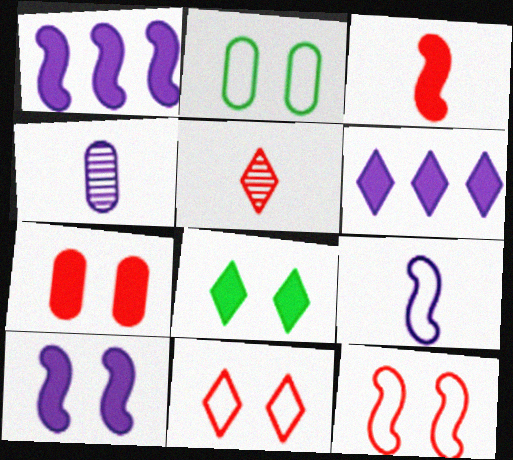[[1, 2, 5], 
[7, 8, 10]]